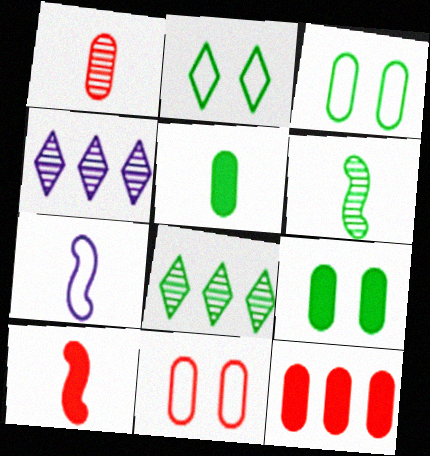[[1, 11, 12], 
[3, 4, 10], 
[6, 7, 10]]